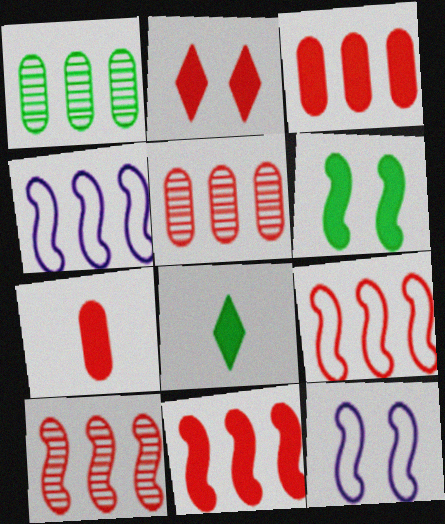[[2, 7, 11], 
[5, 8, 12], 
[9, 10, 11]]